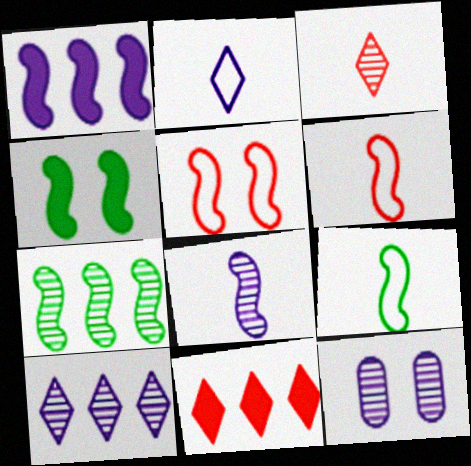[[1, 2, 12], 
[3, 7, 12], 
[4, 7, 9], 
[8, 10, 12], 
[9, 11, 12]]